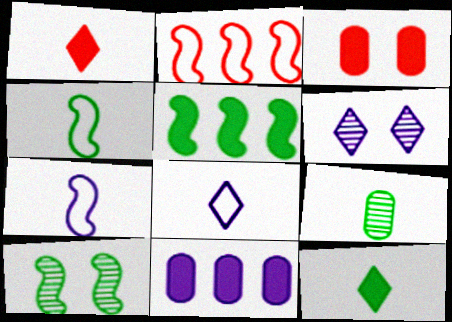[[1, 7, 9], 
[4, 5, 10], 
[4, 9, 12], 
[6, 7, 11]]